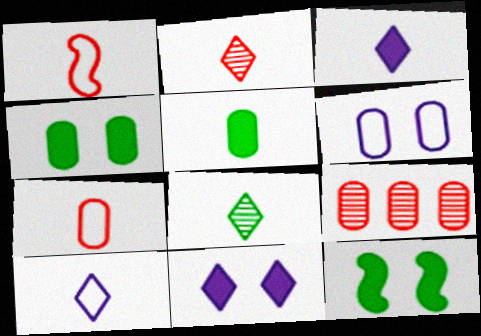[[5, 6, 9], 
[9, 10, 12]]